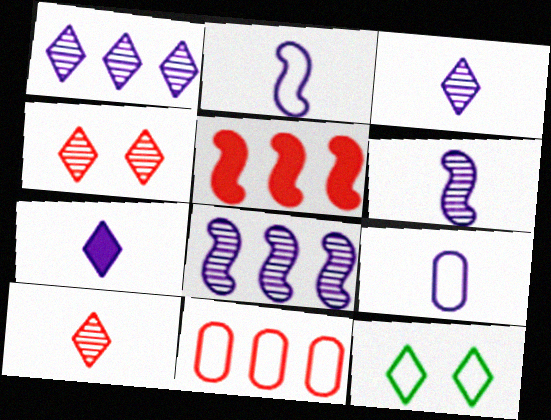[[2, 11, 12], 
[6, 7, 9]]